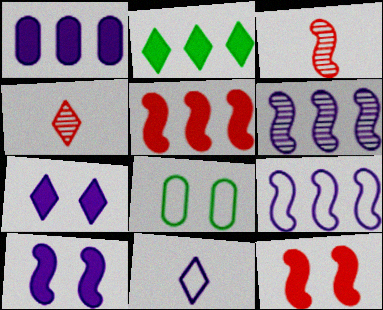[[1, 2, 5]]